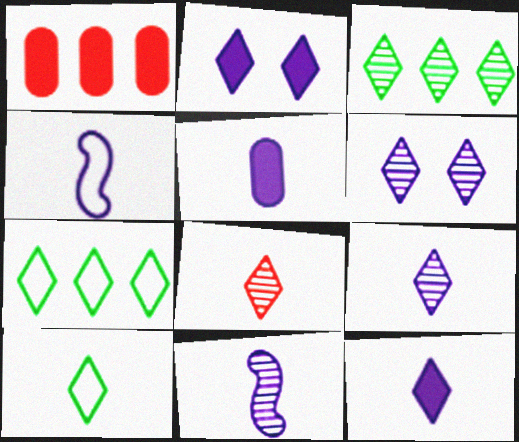[[2, 7, 8], 
[3, 6, 8], 
[4, 5, 9], 
[8, 10, 12]]